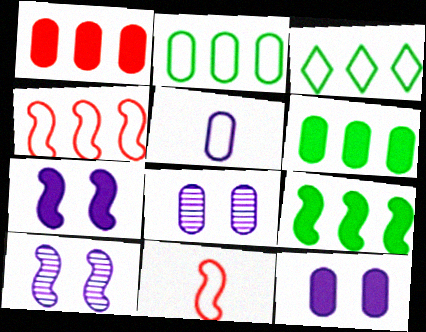[[9, 10, 11]]